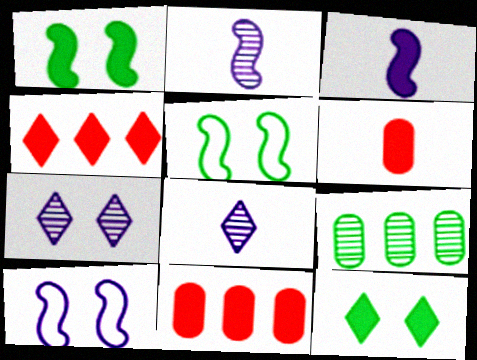[[3, 11, 12], 
[5, 8, 11]]